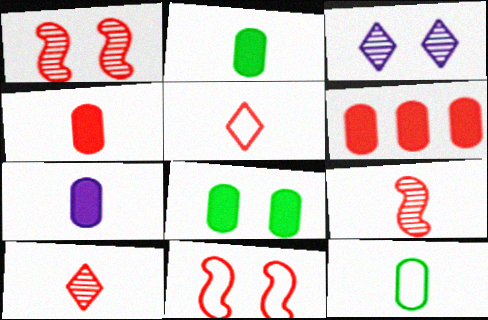[[1, 5, 6], 
[2, 4, 7], 
[3, 8, 11], 
[4, 5, 9], 
[6, 7, 8], 
[6, 10, 11]]